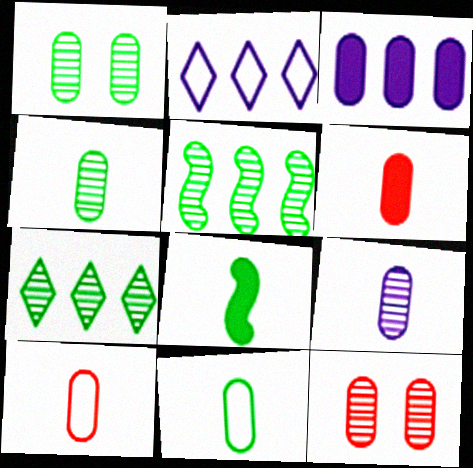[[1, 3, 10], 
[2, 8, 12], 
[3, 11, 12], 
[6, 9, 11]]